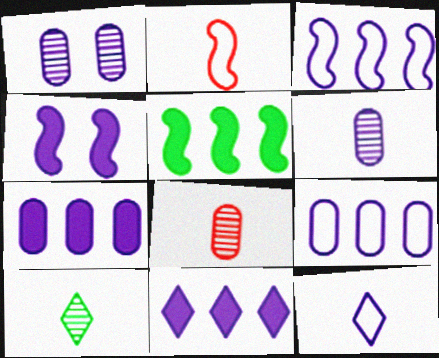[]